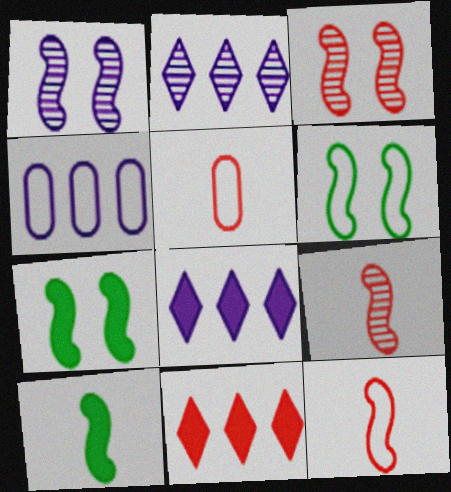[[2, 5, 7], 
[3, 5, 11]]